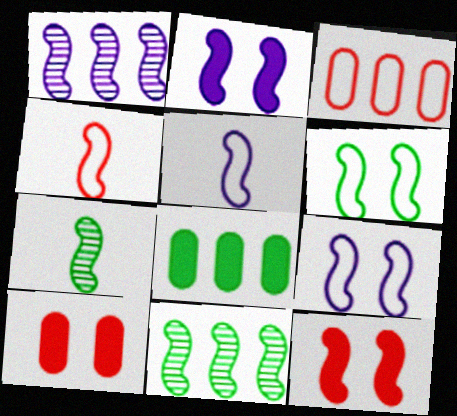[[1, 2, 5], 
[2, 4, 11], 
[5, 11, 12]]